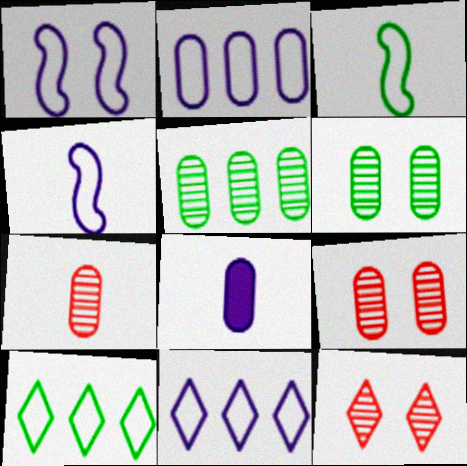[]